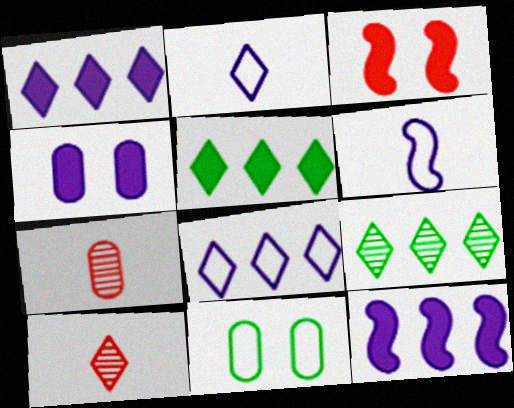[[10, 11, 12]]